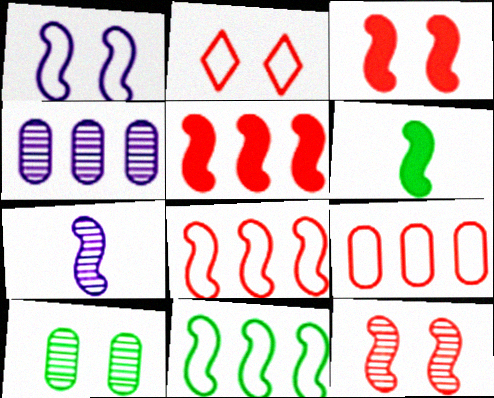[[2, 4, 6], 
[3, 7, 11]]